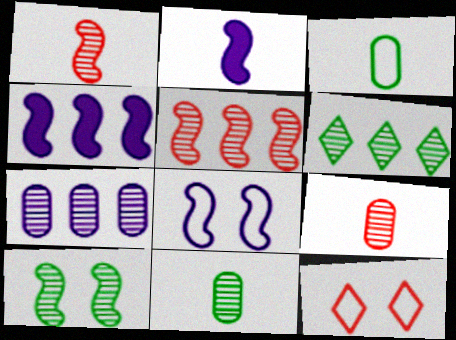[[4, 11, 12], 
[5, 6, 7], 
[6, 10, 11]]